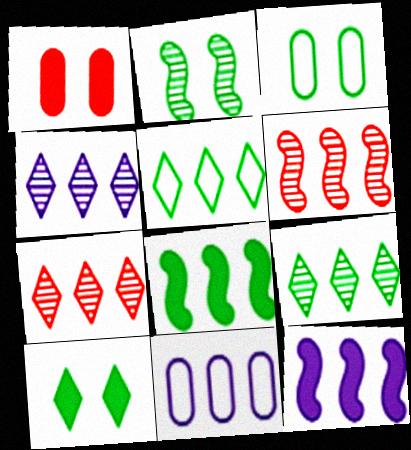[[2, 3, 10], 
[4, 7, 9], 
[4, 11, 12], 
[7, 8, 11]]